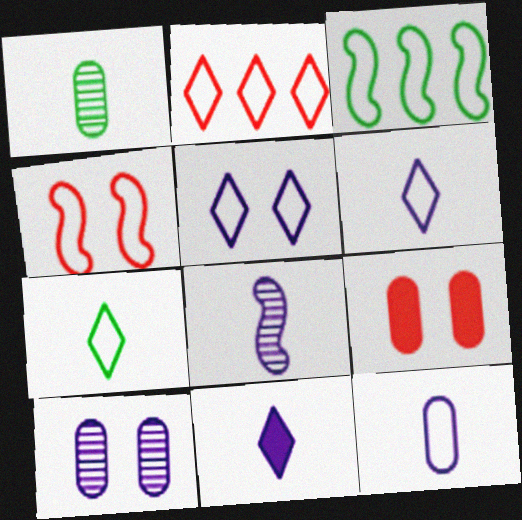[[2, 5, 7], 
[8, 11, 12]]